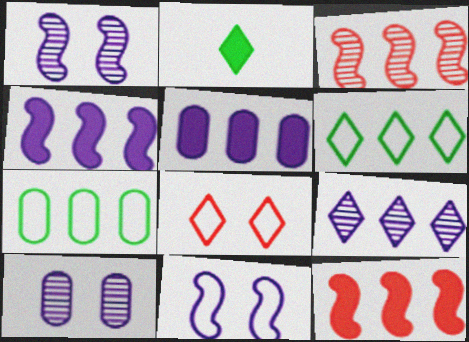[[2, 8, 9], 
[3, 5, 6], 
[7, 9, 12]]